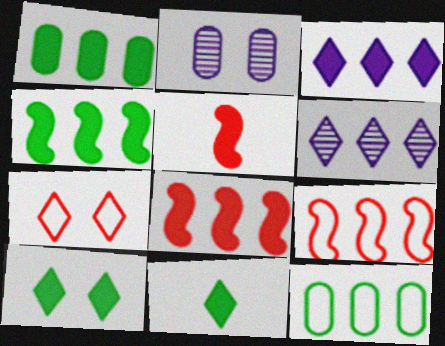[[1, 3, 8], 
[1, 6, 9], 
[2, 9, 11], 
[6, 7, 11], 
[6, 8, 12]]